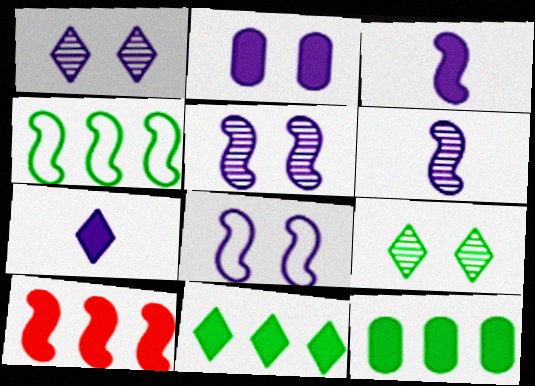[[1, 2, 8]]